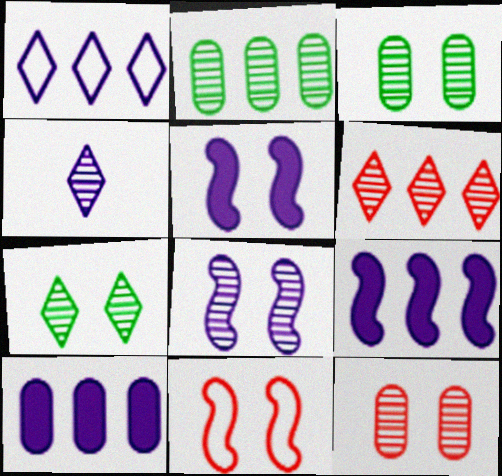[[4, 6, 7], 
[7, 8, 12]]